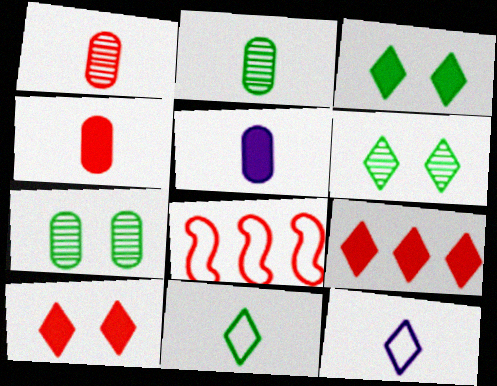[[1, 8, 10], 
[5, 6, 8], 
[6, 9, 12]]